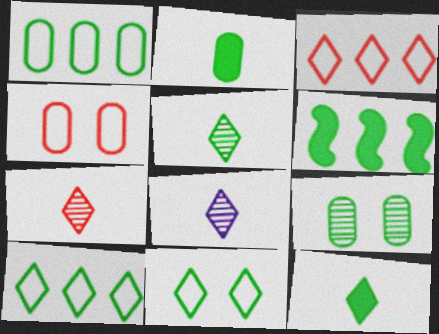[[1, 2, 9], 
[4, 6, 8], 
[5, 7, 8]]